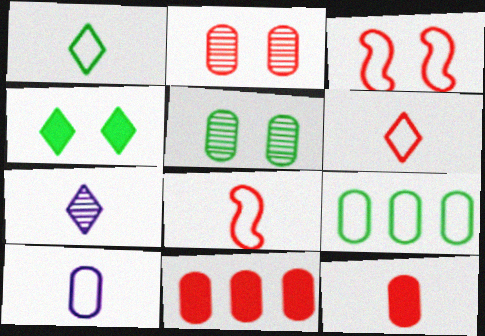[[1, 8, 10], 
[5, 10, 11]]